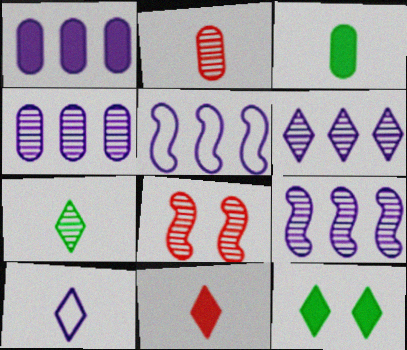[[1, 5, 6], 
[2, 5, 12], 
[4, 6, 9], 
[4, 7, 8], 
[7, 10, 11]]